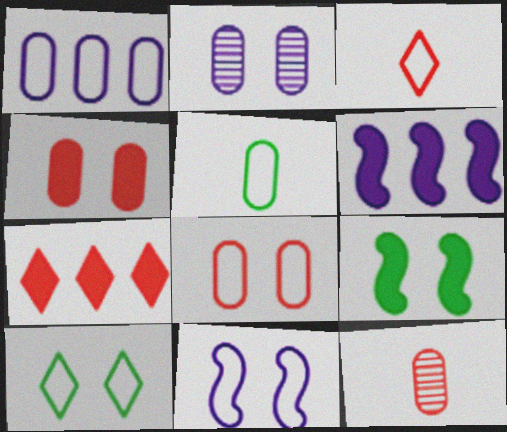[[1, 5, 8], 
[6, 10, 12], 
[8, 10, 11]]